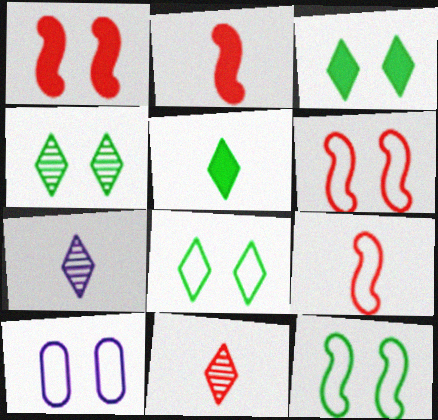[[1, 4, 10], 
[3, 4, 8], 
[6, 8, 10]]